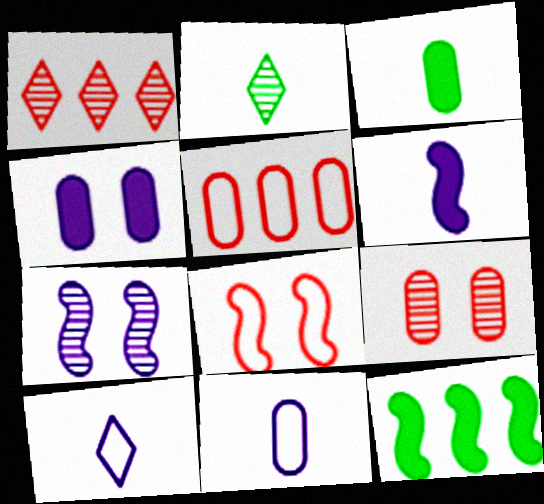[[9, 10, 12]]